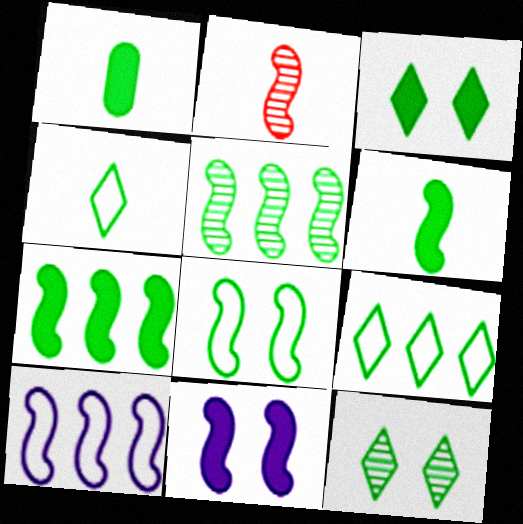[[1, 3, 7], 
[5, 6, 8]]